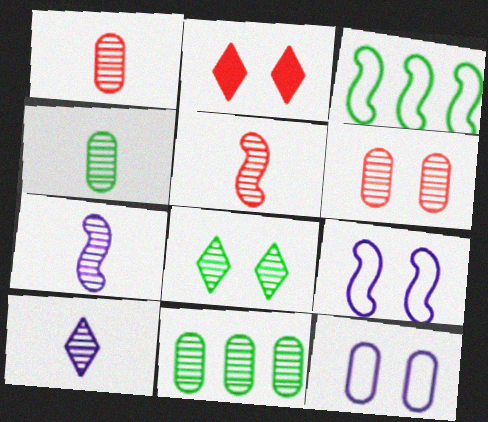[[4, 5, 10]]